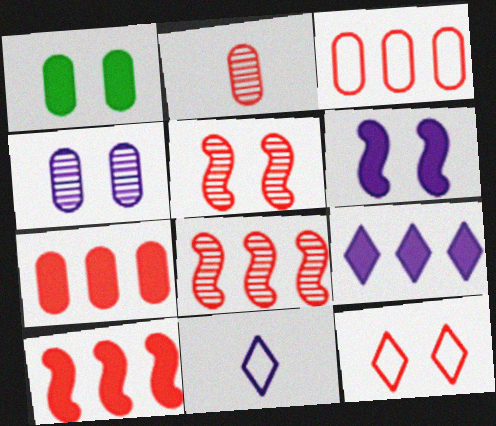[[1, 8, 11], 
[2, 10, 12]]